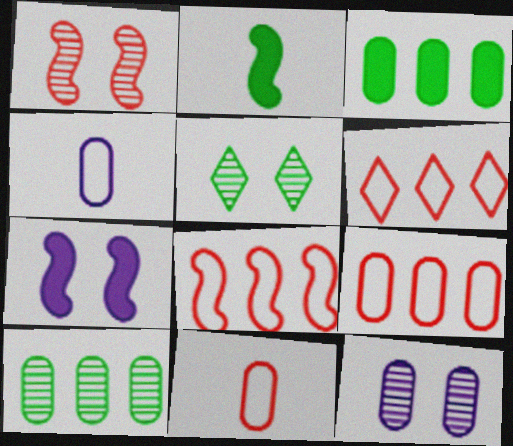[[1, 5, 12], 
[2, 6, 12], 
[3, 11, 12], 
[6, 8, 9]]